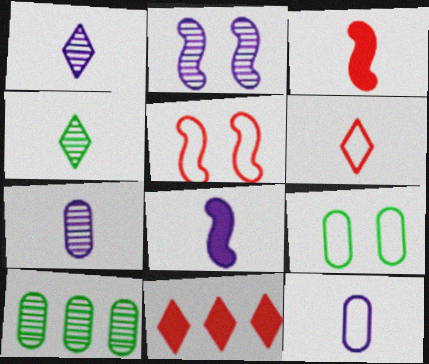[[1, 8, 12], 
[3, 4, 12]]